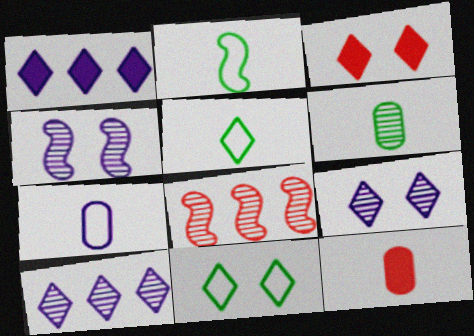[[1, 4, 7], 
[3, 5, 10], 
[3, 9, 11], 
[6, 7, 12], 
[6, 8, 9]]